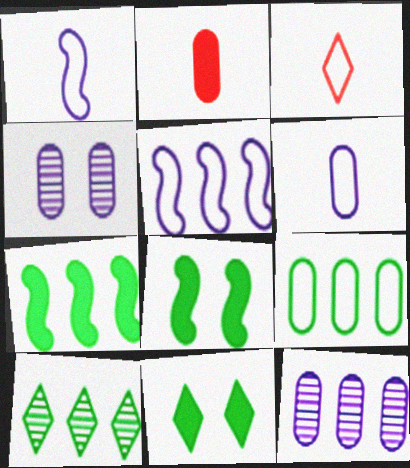[[2, 4, 9], 
[3, 4, 7], 
[3, 8, 12], 
[7, 9, 10]]